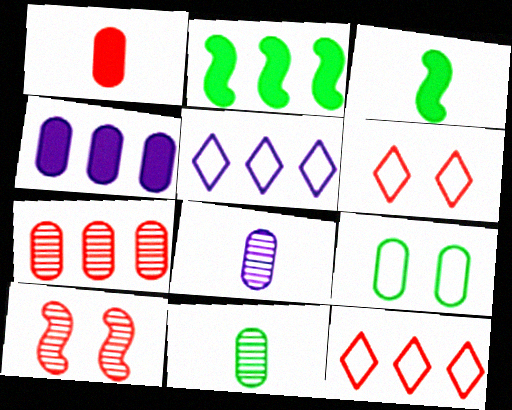[[1, 10, 12], 
[2, 5, 7], 
[2, 6, 8]]